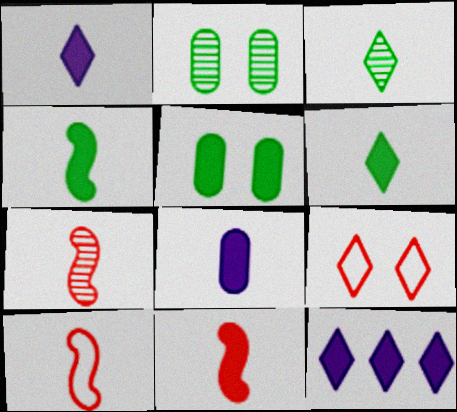[[2, 10, 12], 
[3, 8, 10], 
[3, 9, 12], 
[5, 11, 12], 
[6, 8, 11], 
[7, 10, 11]]